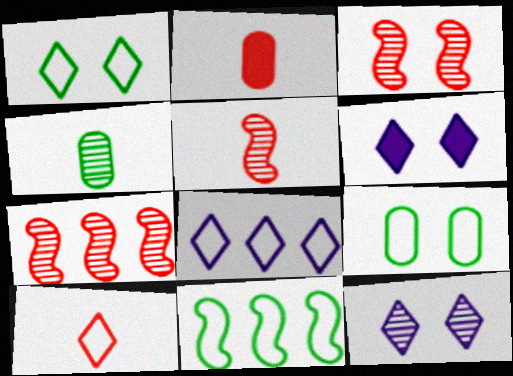[[1, 8, 10], 
[2, 5, 10], 
[2, 11, 12], 
[3, 5, 7], 
[3, 6, 9], 
[4, 7, 12]]